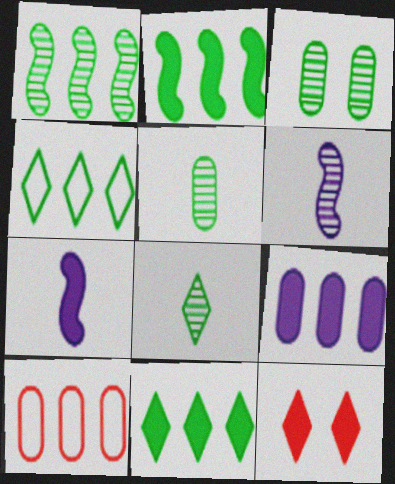[[1, 3, 8]]